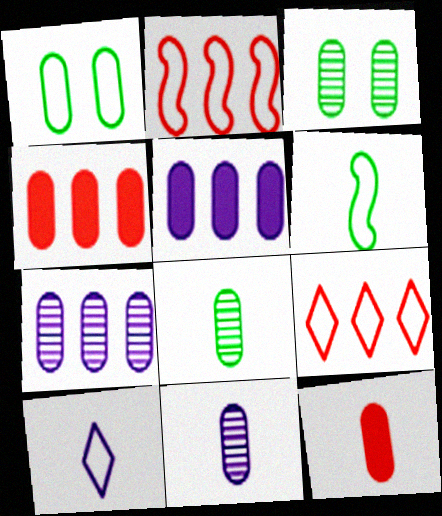[[1, 2, 10], 
[1, 4, 11], 
[1, 7, 12]]